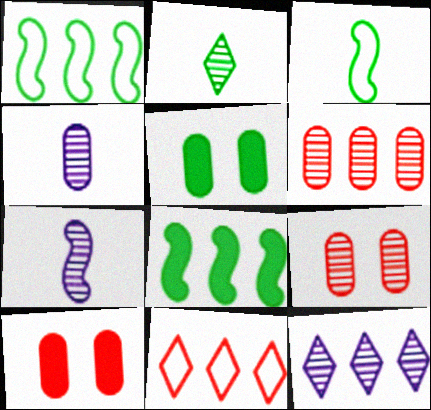[[1, 2, 5], 
[3, 10, 12], 
[5, 7, 11]]